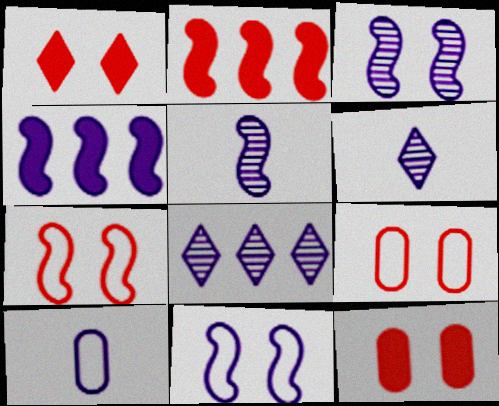[[4, 5, 11]]